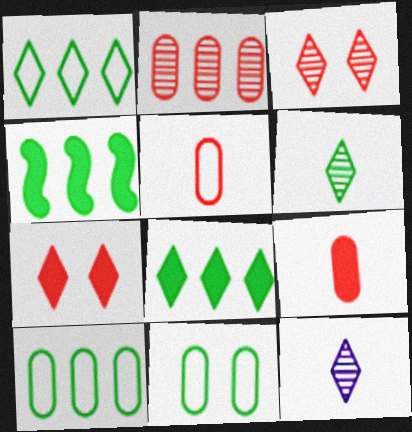[[1, 7, 12], 
[4, 6, 11]]